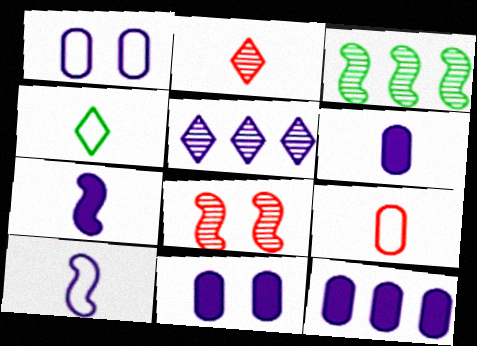[[1, 5, 7], 
[4, 8, 12], 
[4, 9, 10], 
[5, 10, 11], 
[6, 11, 12]]